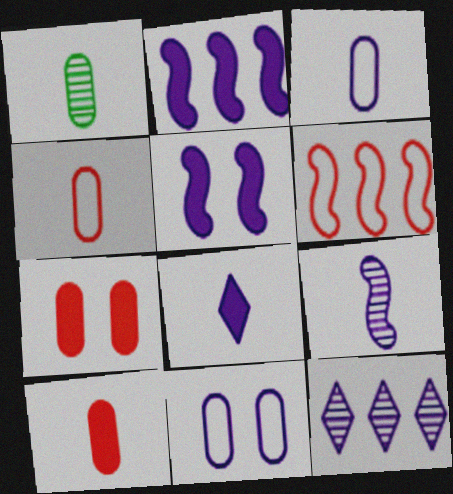[[1, 3, 10], 
[3, 5, 12], 
[3, 8, 9]]